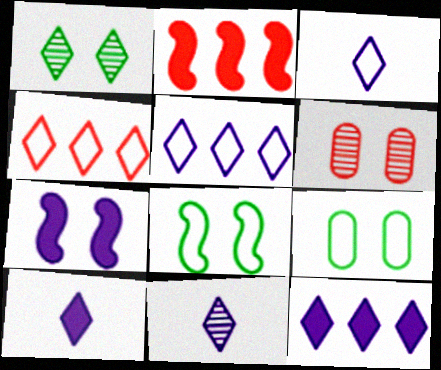[[1, 4, 10], 
[2, 9, 11], 
[3, 10, 11]]